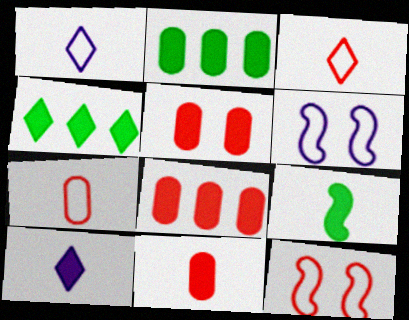[[5, 8, 11], 
[9, 10, 11]]